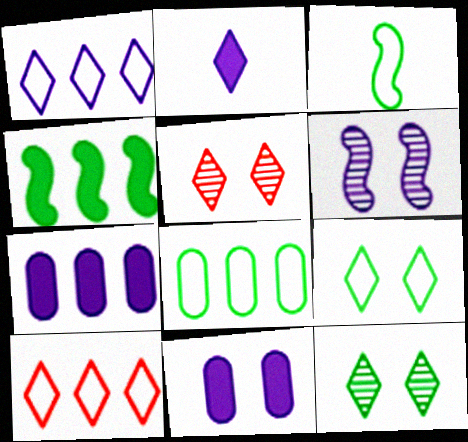[[2, 10, 12], 
[3, 5, 7], 
[3, 8, 9]]